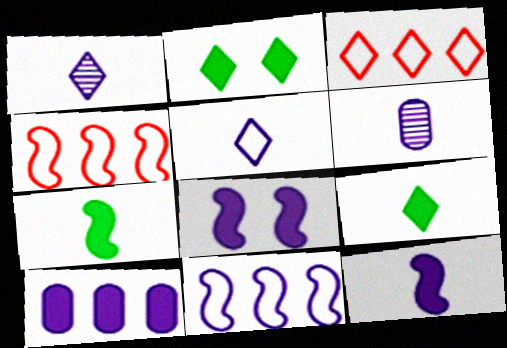[[1, 2, 3], 
[2, 4, 6], 
[5, 6, 12]]